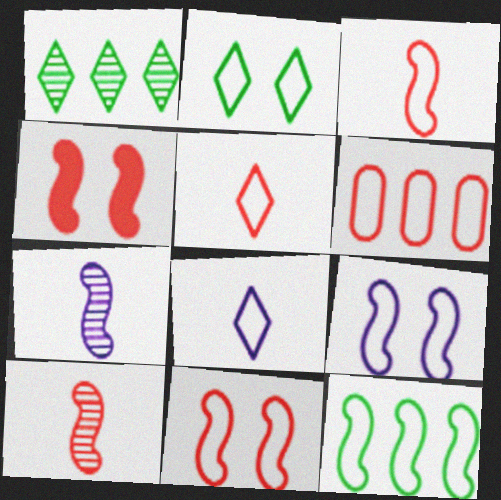[[3, 9, 12], 
[4, 7, 12], 
[5, 6, 11]]